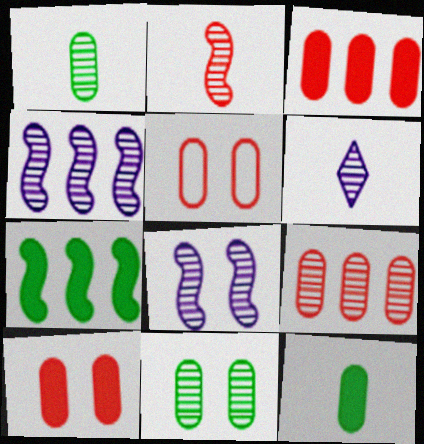[[1, 2, 6], 
[5, 6, 7]]